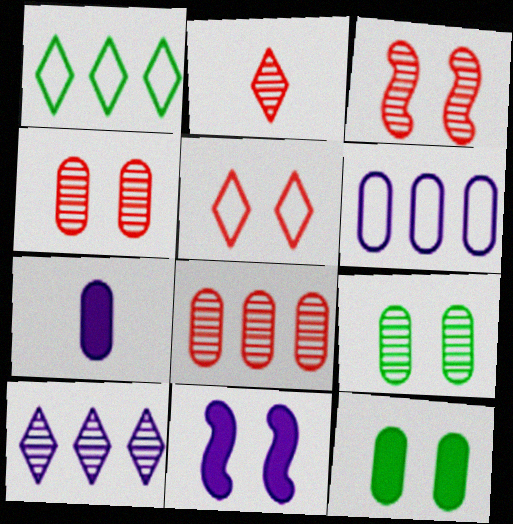[[1, 3, 7], 
[2, 3, 8], 
[5, 9, 11]]